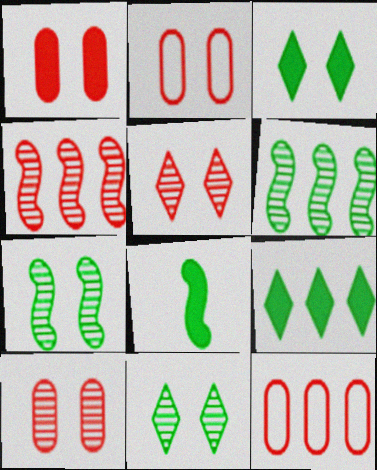[[1, 2, 10]]